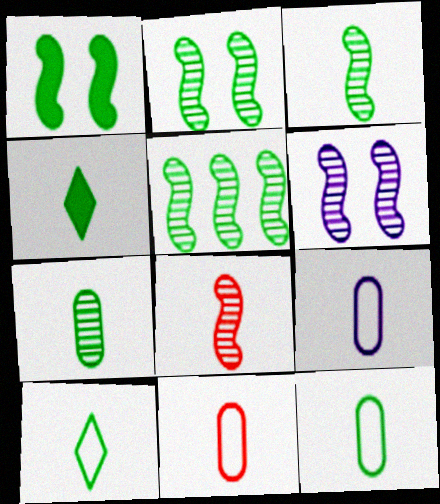[[2, 3, 5], 
[3, 4, 12], 
[4, 8, 9], 
[5, 6, 8], 
[9, 11, 12]]